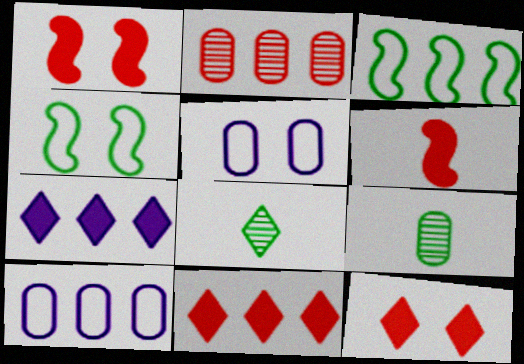[[1, 8, 10], 
[2, 3, 7]]